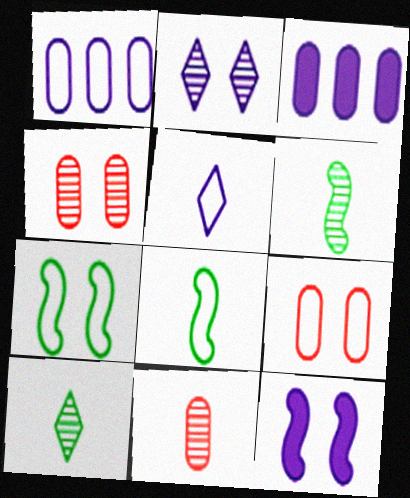[]